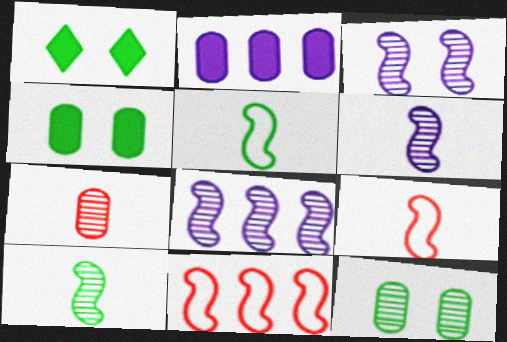[[3, 6, 8]]